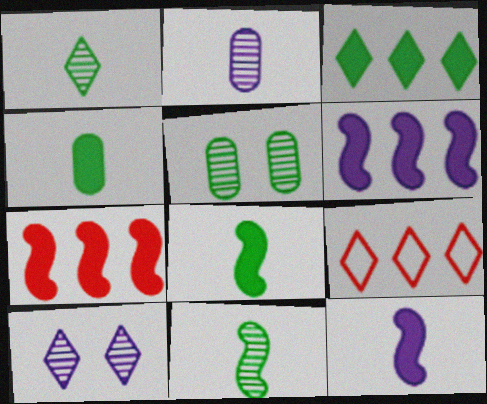[[5, 9, 12]]